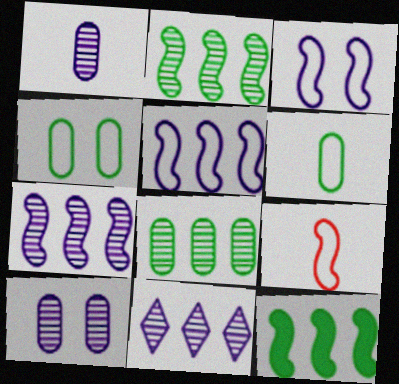[]